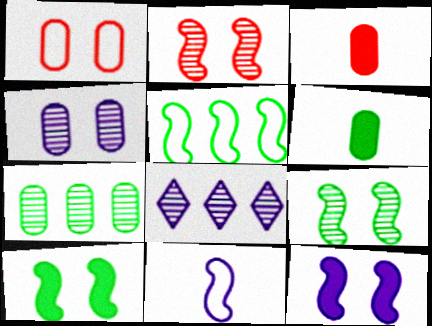[]